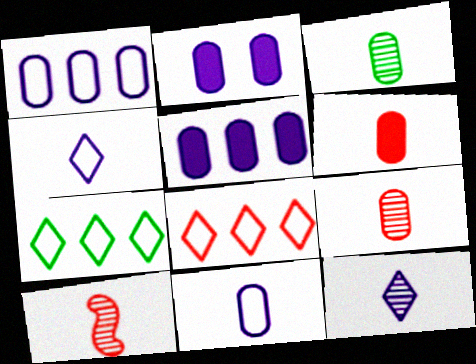[[2, 7, 10], 
[3, 6, 11], 
[3, 10, 12]]